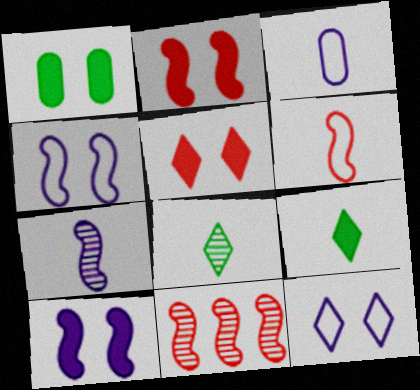[[1, 5, 10], 
[2, 6, 11]]